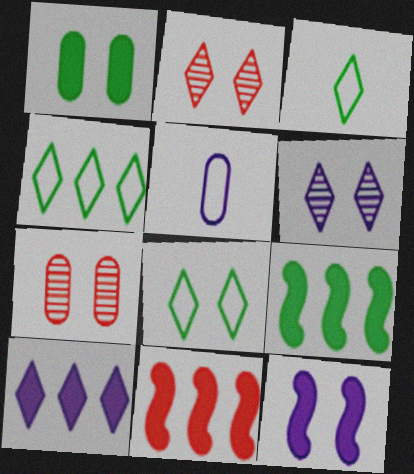[[2, 3, 10], 
[2, 5, 9], 
[3, 4, 8], 
[7, 8, 12]]